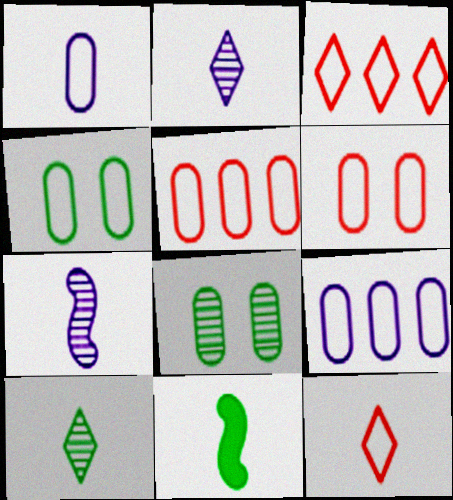[[1, 4, 5]]